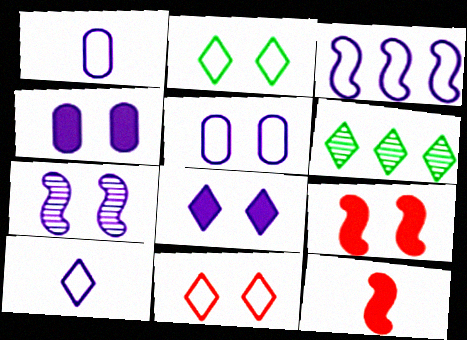[[1, 6, 9], 
[3, 5, 10], 
[5, 6, 12], 
[5, 7, 8]]